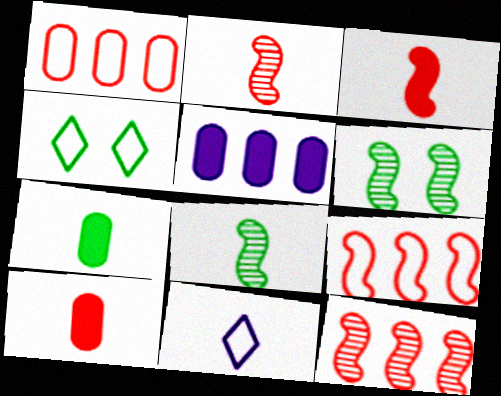[[2, 4, 5], 
[2, 7, 11], 
[8, 10, 11]]